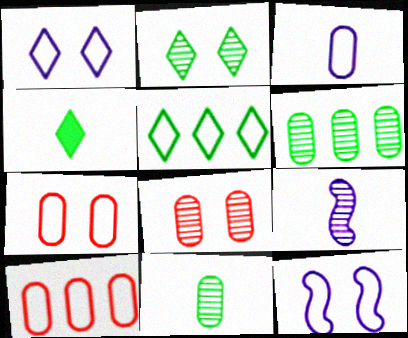[[2, 4, 5]]